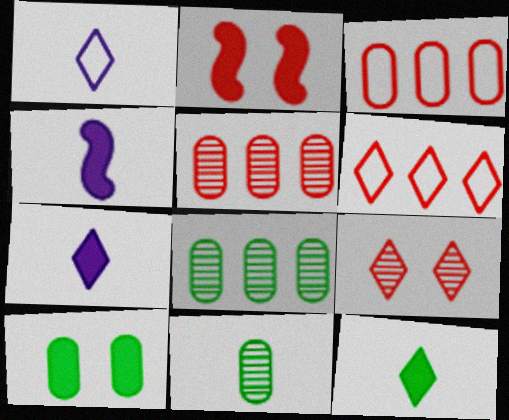[[1, 2, 8]]